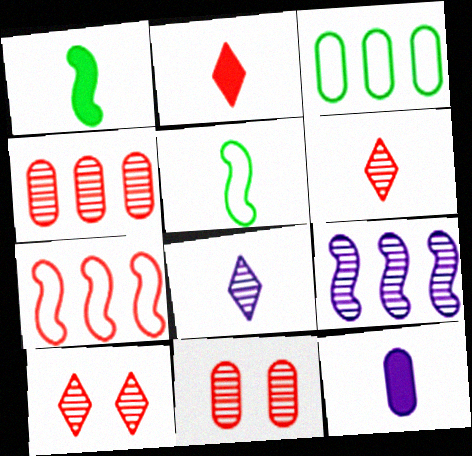[[1, 2, 12], 
[2, 7, 11], 
[3, 11, 12], 
[5, 6, 12]]